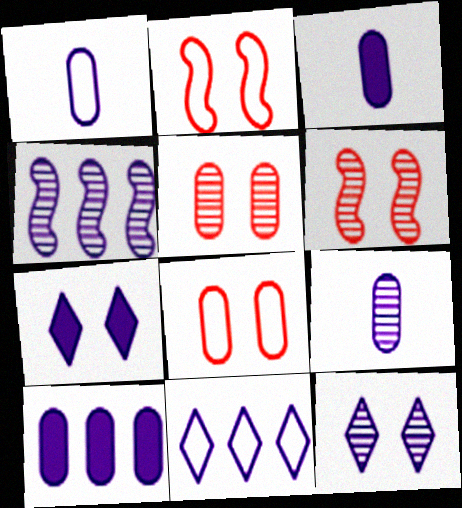[[1, 3, 9], 
[1, 4, 7], 
[4, 9, 12], 
[4, 10, 11]]